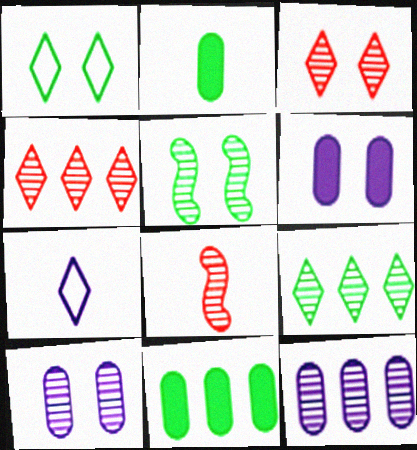[[2, 7, 8], 
[3, 5, 10], 
[8, 9, 10]]